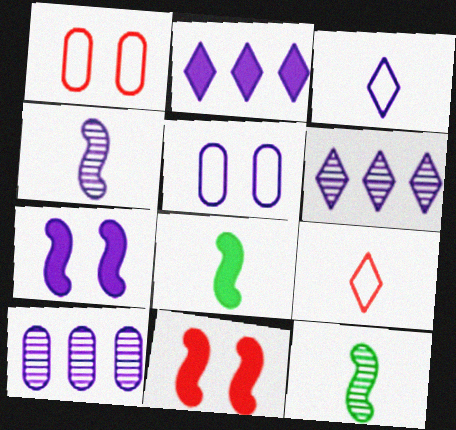[[1, 2, 12], 
[1, 6, 8], 
[2, 4, 5], 
[3, 7, 10]]